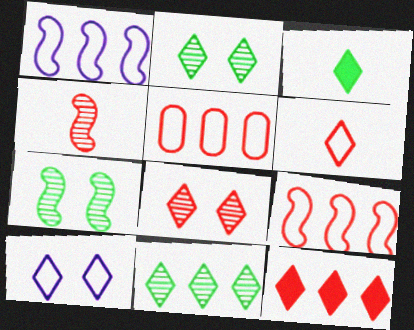[[6, 8, 12]]